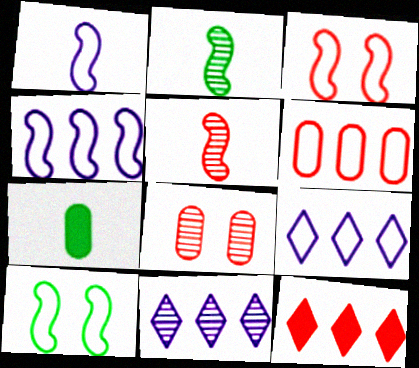[[2, 8, 11], 
[3, 7, 11]]